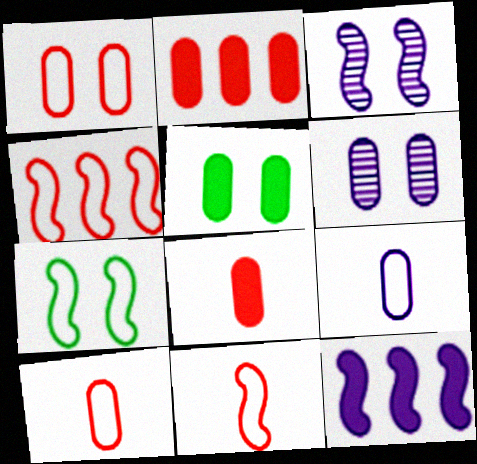[[1, 5, 6]]